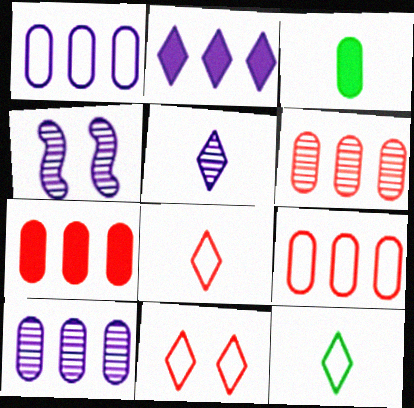[[4, 5, 10], 
[4, 7, 12], 
[6, 7, 9]]